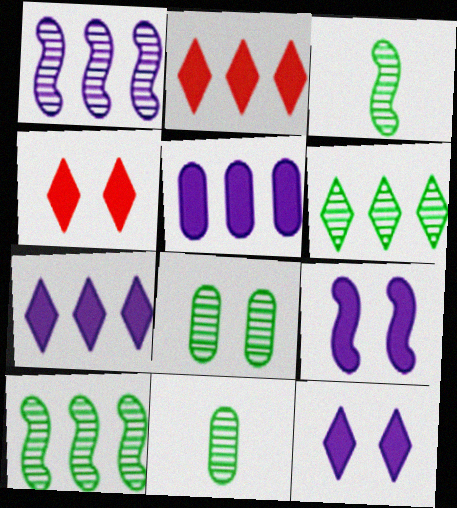[[3, 6, 8]]